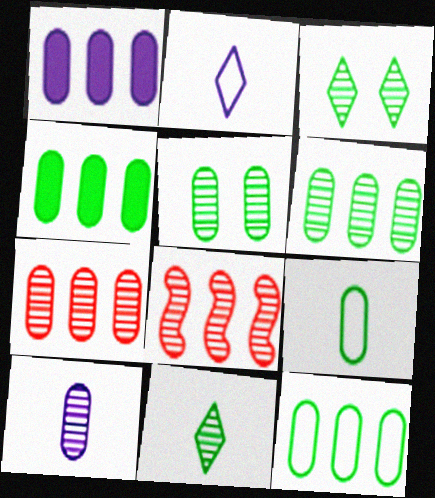[[1, 7, 12], 
[3, 8, 10], 
[4, 5, 9], 
[4, 6, 12], 
[5, 7, 10]]